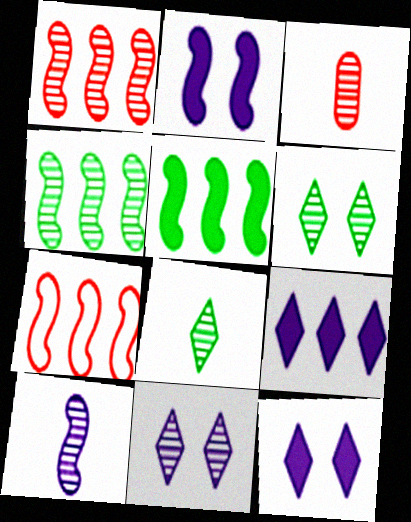[[3, 4, 11], 
[3, 8, 10]]